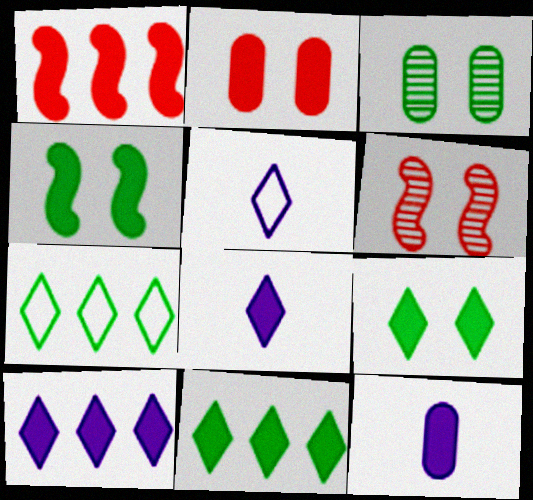[[1, 3, 5], 
[1, 9, 12], 
[6, 7, 12]]